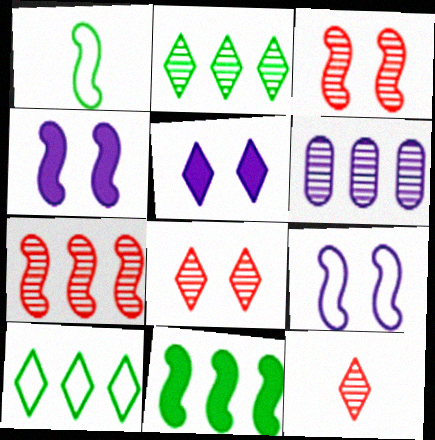[[1, 4, 7], 
[2, 6, 7], 
[5, 10, 12]]